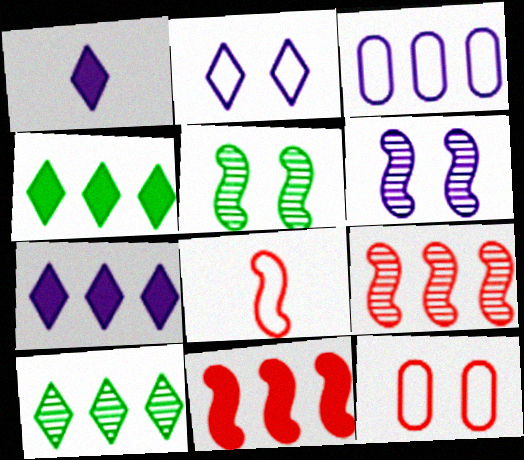[[1, 3, 6], 
[3, 4, 9], 
[3, 10, 11]]